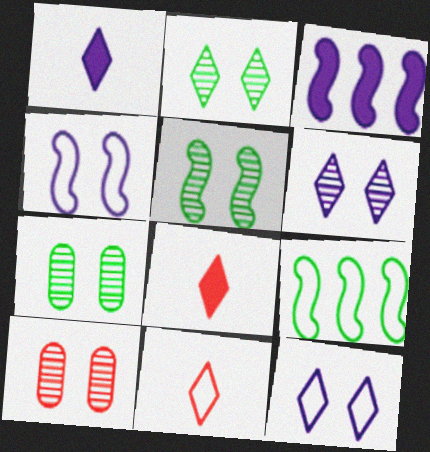[[1, 9, 10], 
[2, 5, 7], 
[3, 7, 11], 
[5, 6, 10]]